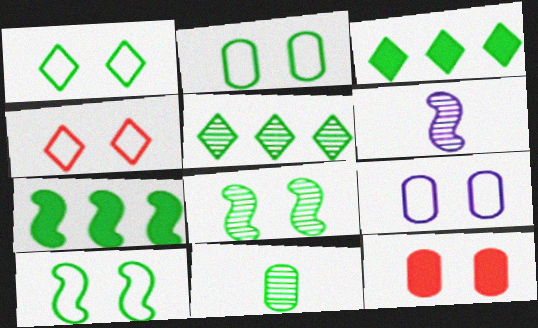[[1, 2, 10], 
[1, 7, 11], 
[3, 10, 11], 
[4, 9, 10], 
[5, 8, 11]]